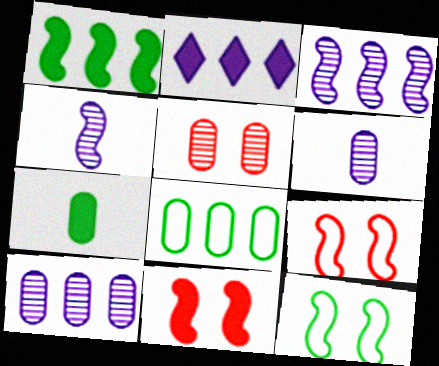[[1, 4, 9], 
[2, 7, 11]]